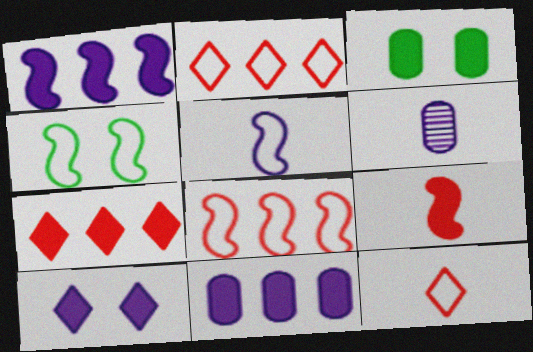[[4, 5, 8], 
[4, 6, 7]]